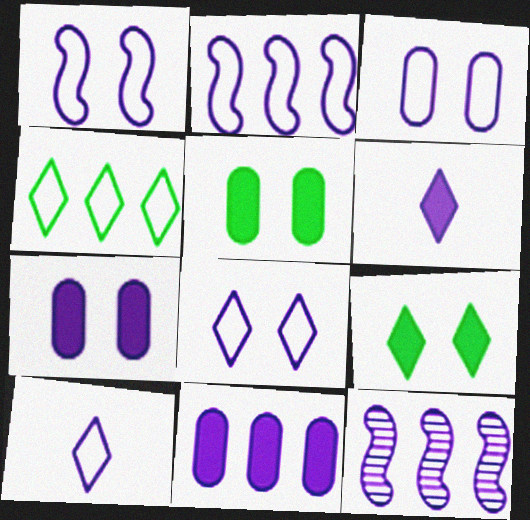[[1, 3, 8], 
[2, 3, 10], 
[3, 6, 12], 
[7, 10, 12]]